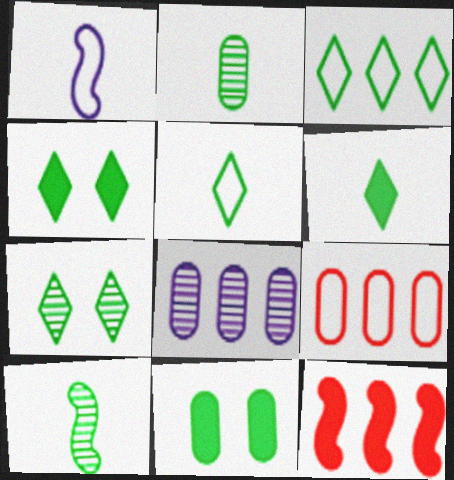[[3, 6, 7], 
[3, 8, 12], 
[3, 10, 11]]